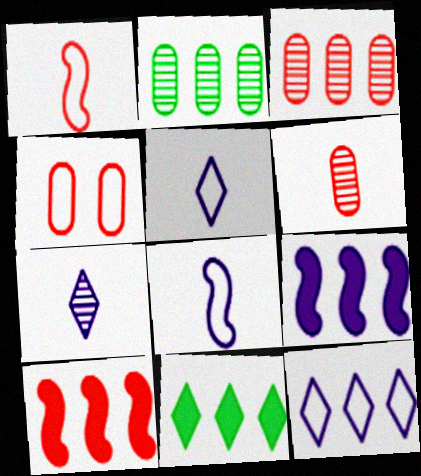[[2, 10, 12]]